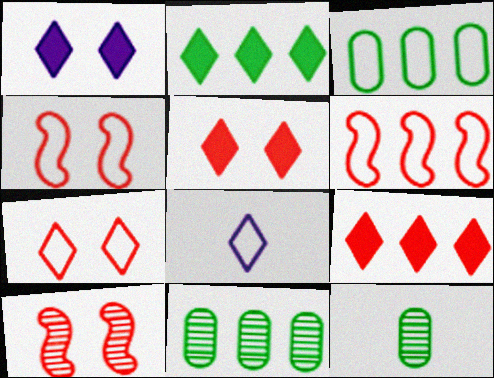[[1, 6, 12], 
[3, 4, 8]]